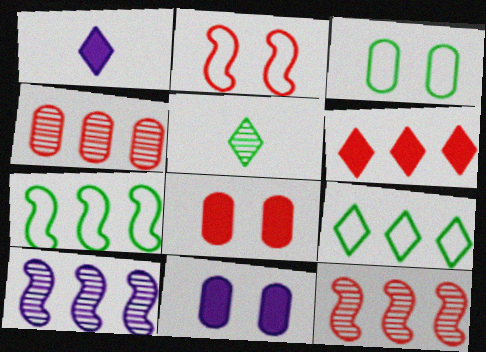[[1, 3, 12]]